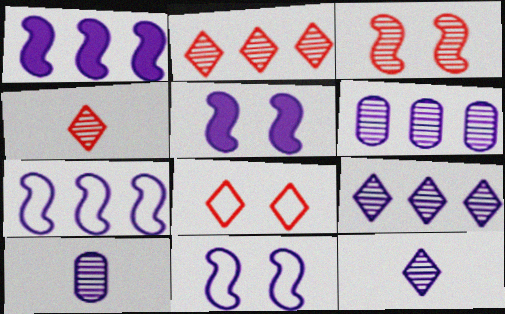[]